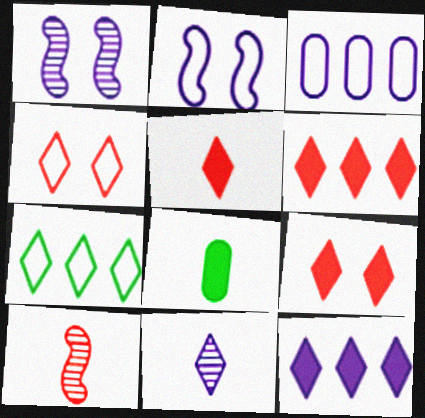[[5, 6, 9], 
[7, 9, 11]]